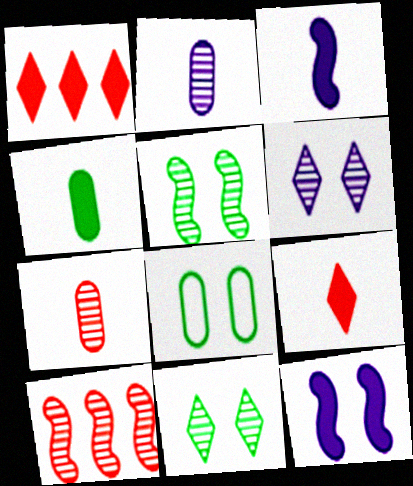[[1, 4, 12], 
[2, 10, 11], 
[3, 4, 9]]